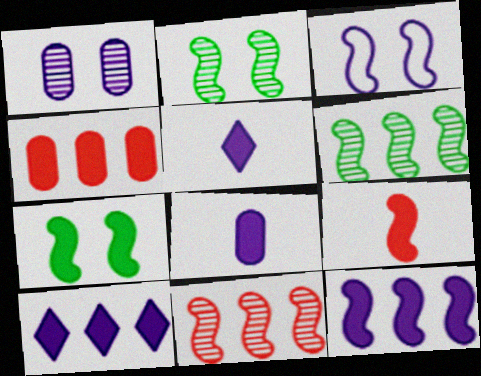[[3, 6, 9], 
[4, 5, 7], 
[7, 9, 12]]